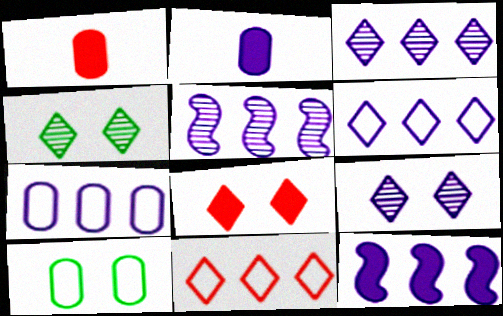[[3, 7, 12]]